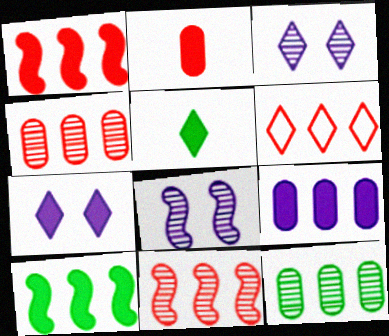[[1, 4, 6], 
[2, 7, 10], 
[3, 5, 6]]